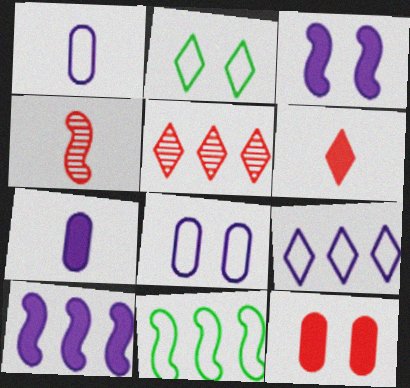[[3, 4, 11]]